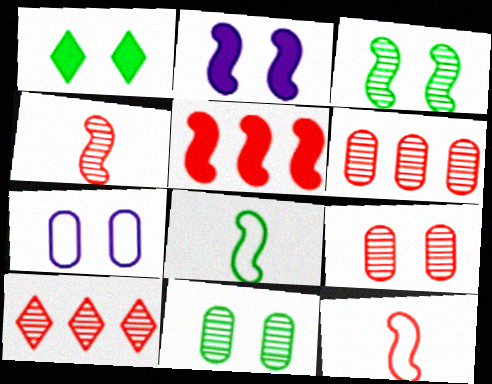[[4, 9, 10]]